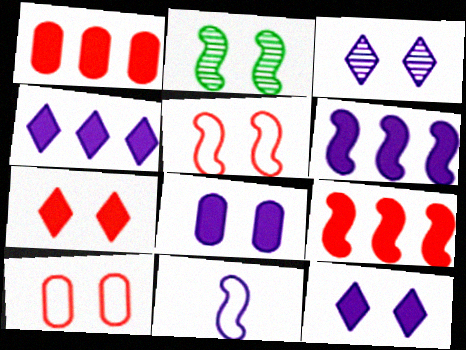[[2, 9, 11], 
[2, 10, 12]]